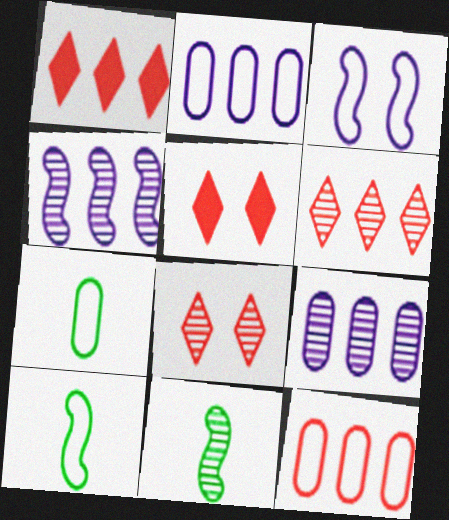[[2, 5, 11], 
[4, 5, 7], 
[5, 9, 10], 
[8, 9, 11]]